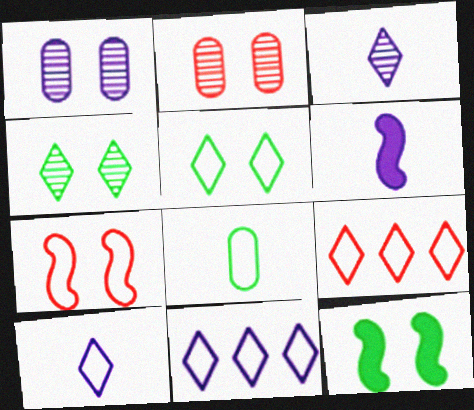[[1, 6, 11], 
[5, 9, 10], 
[7, 8, 11]]